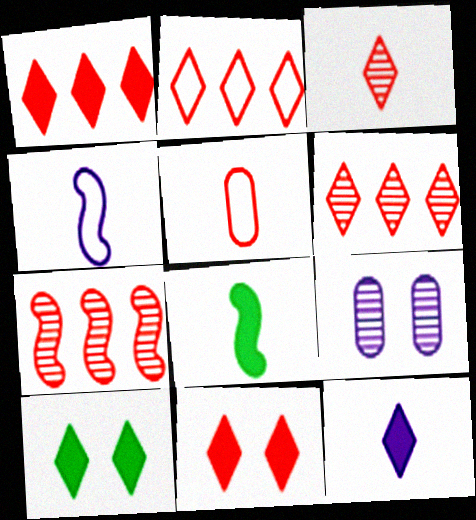[[1, 2, 6], 
[1, 10, 12], 
[2, 3, 11], 
[2, 8, 9], 
[5, 7, 11]]